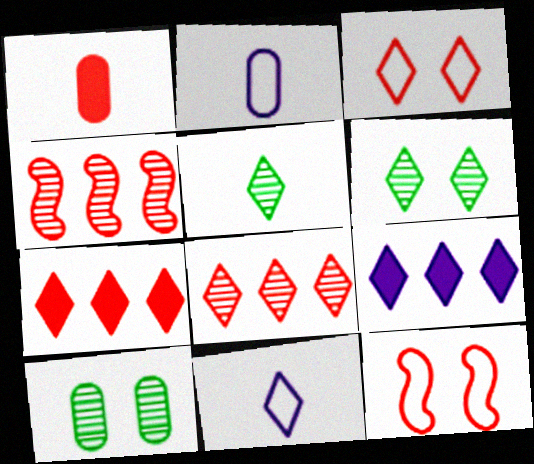[[1, 3, 4], 
[1, 8, 12], 
[3, 5, 9], 
[6, 7, 11]]